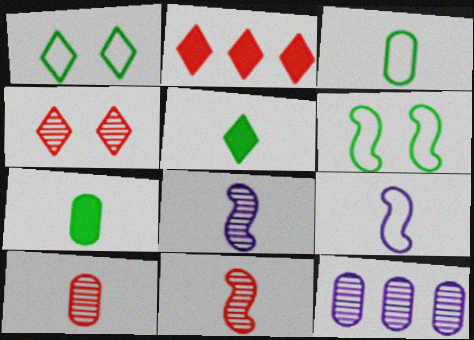[[5, 9, 10]]